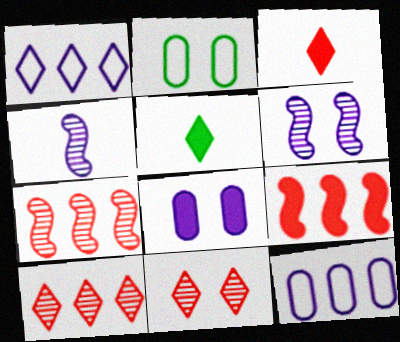[[1, 4, 8], 
[1, 5, 11], 
[5, 8, 9]]